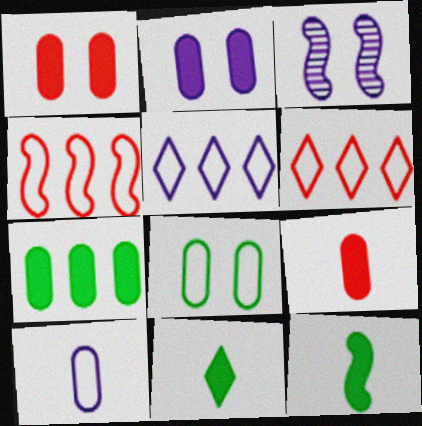[[2, 7, 9], 
[3, 4, 12]]